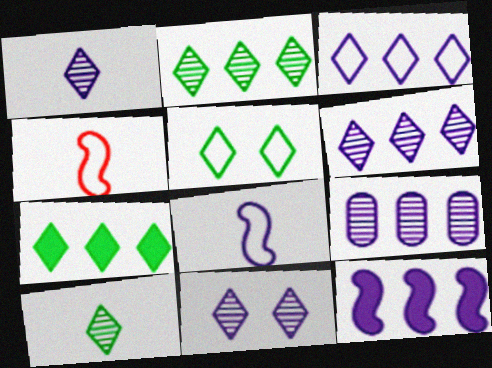[[1, 6, 11], 
[3, 9, 12], 
[5, 7, 10]]